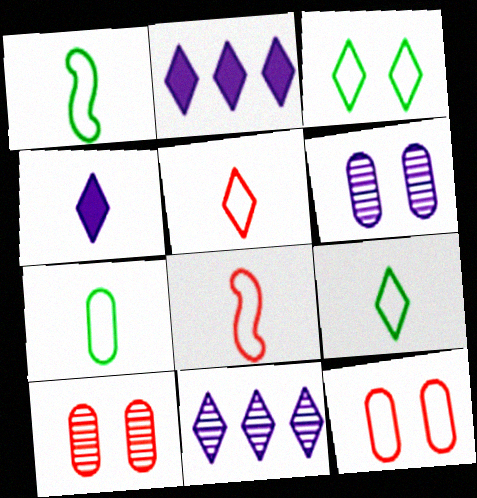[[1, 2, 10], 
[1, 7, 9]]